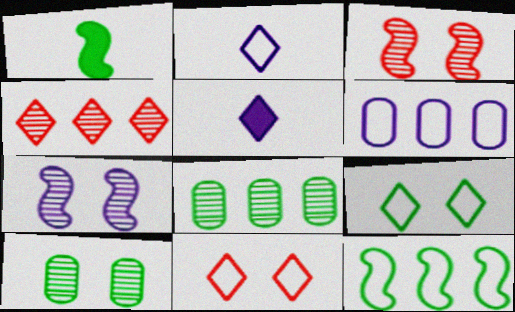[[1, 8, 9], 
[4, 5, 9], 
[5, 6, 7]]